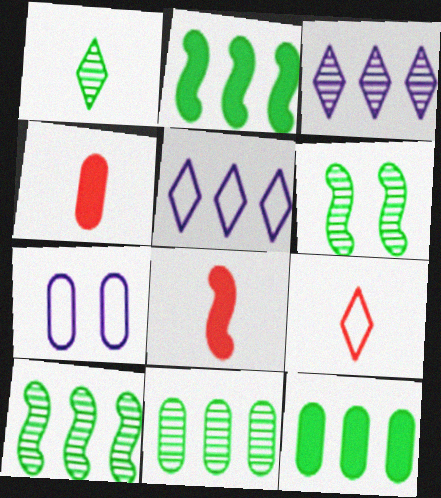[[1, 6, 11], 
[4, 5, 6], 
[4, 7, 11]]